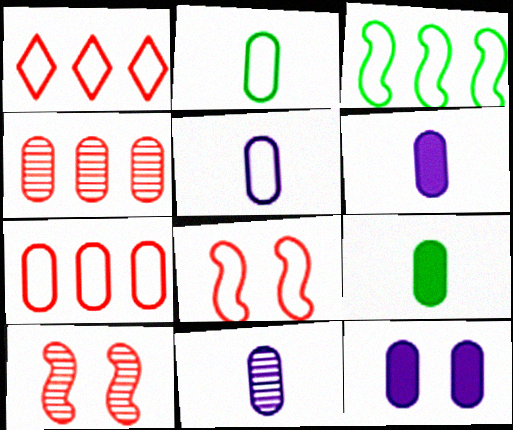[[2, 4, 12], 
[5, 6, 11]]